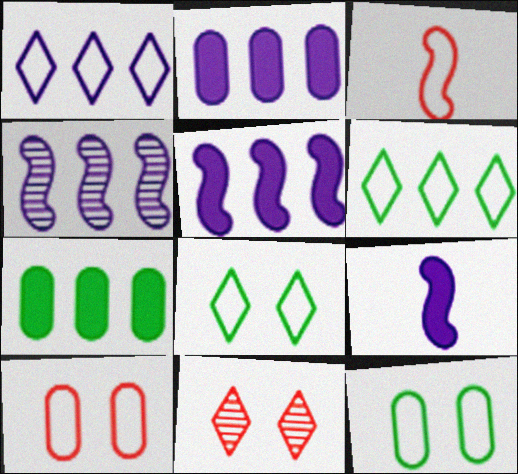[[1, 2, 4], 
[1, 3, 12]]